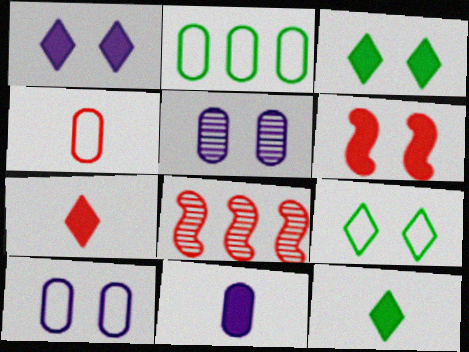[[2, 4, 10], 
[5, 6, 9], 
[8, 9, 11], 
[8, 10, 12]]